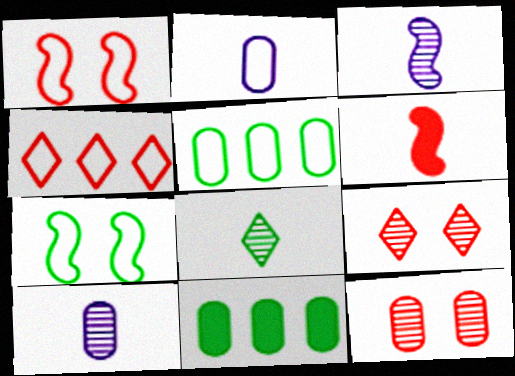[[2, 4, 7], 
[2, 6, 8], 
[2, 11, 12], 
[4, 6, 12], 
[7, 8, 11]]